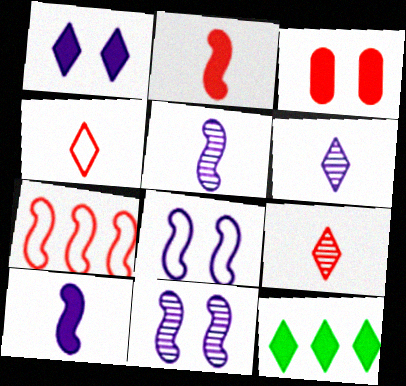[[3, 7, 9], 
[3, 10, 12]]